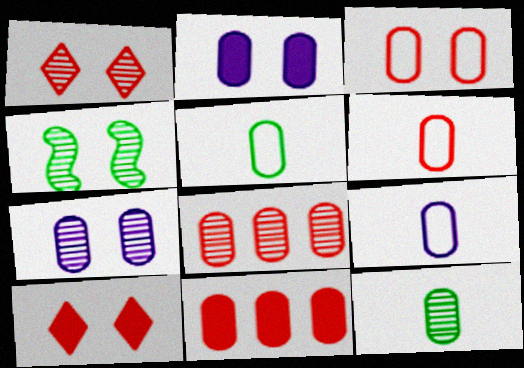[[1, 4, 7], 
[2, 5, 8], 
[5, 6, 9], 
[5, 7, 11], 
[7, 8, 12]]